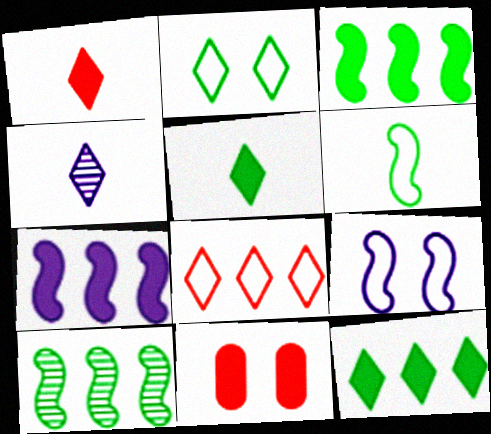[[5, 7, 11]]